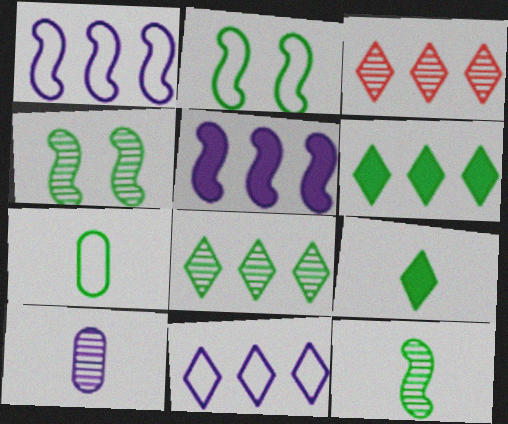[[3, 4, 10], 
[3, 6, 11], 
[4, 6, 7], 
[7, 9, 12]]